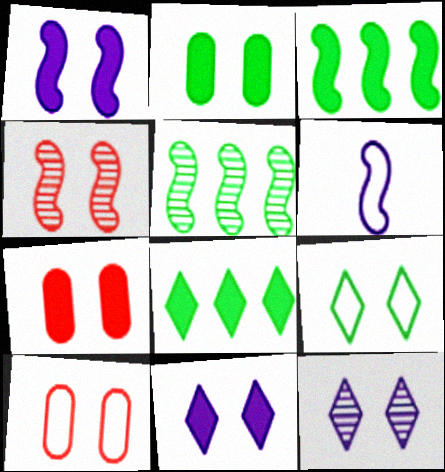[[3, 4, 6]]